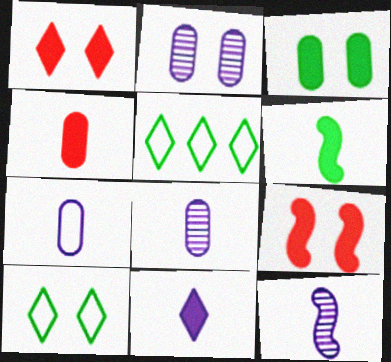[[2, 9, 10], 
[4, 6, 11], 
[5, 8, 9], 
[7, 11, 12]]